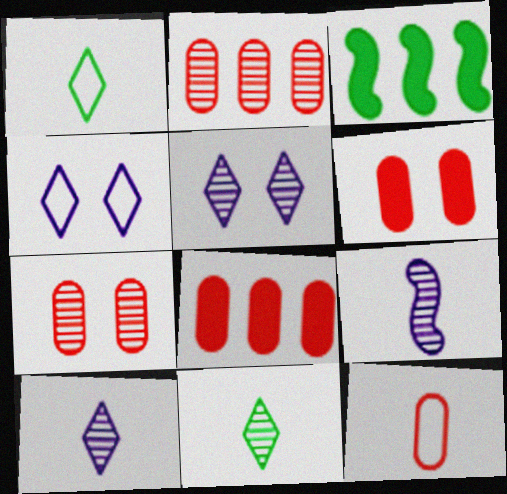[[2, 6, 12], 
[3, 5, 12], 
[7, 8, 12]]